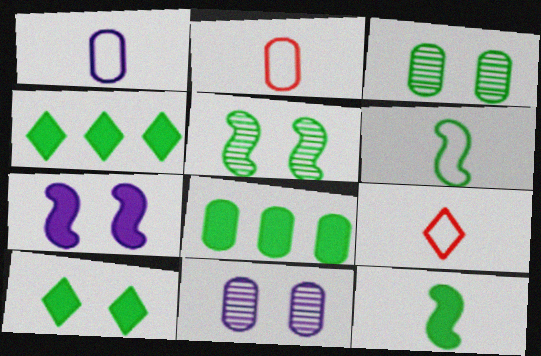[[1, 6, 9], 
[2, 8, 11], 
[3, 4, 6], 
[8, 10, 12]]